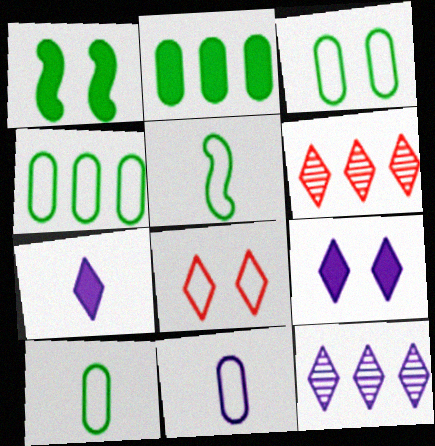[[1, 6, 11], 
[3, 4, 10]]